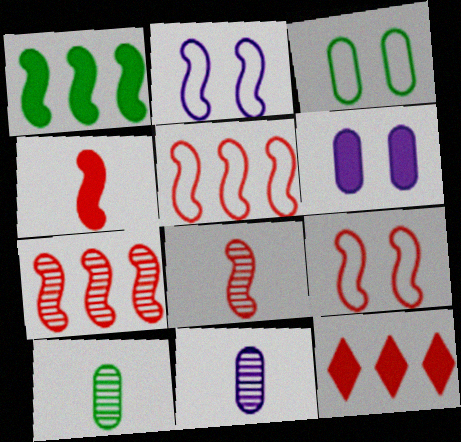[[1, 2, 8], 
[2, 10, 12], 
[4, 7, 9]]